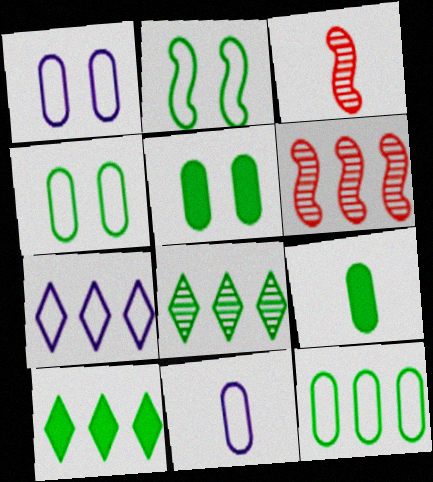[[1, 3, 10], 
[2, 8, 9], 
[3, 5, 7]]